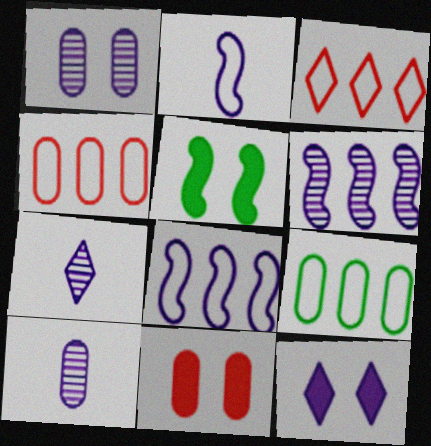[[1, 6, 7], 
[3, 5, 10], 
[3, 8, 9], 
[4, 5, 7], 
[5, 11, 12], 
[8, 10, 12], 
[9, 10, 11]]